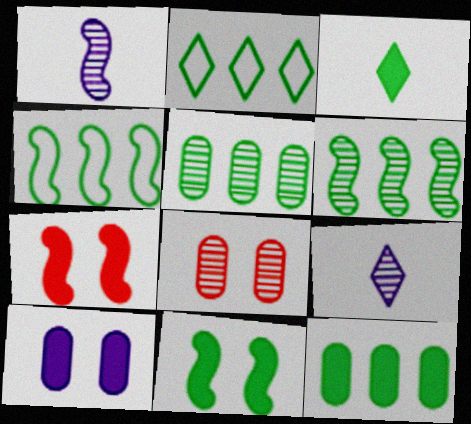[[1, 4, 7], 
[2, 6, 12], 
[3, 11, 12], 
[6, 8, 9]]